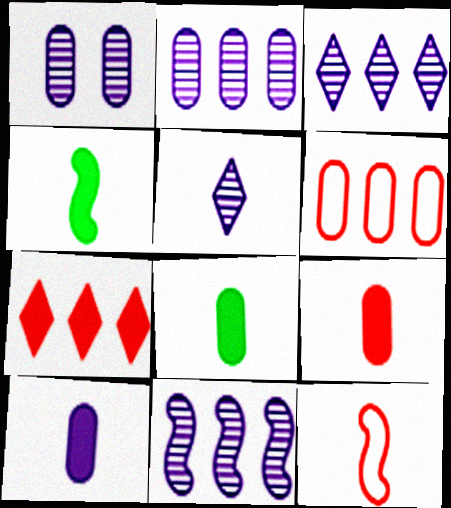[[1, 5, 11], 
[1, 6, 8], 
[2, 3, 11], 
[5, 8, 12], 
[8, 9, 10]]